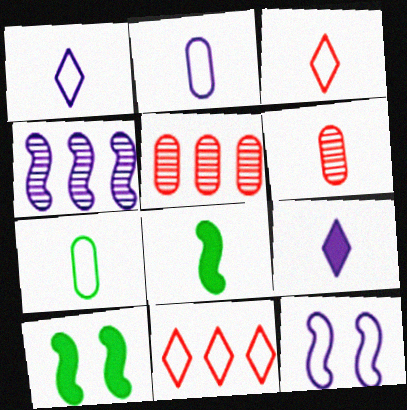[[1, 5, 10], 
[1, 6, 8], 
[7, 11, 12]]